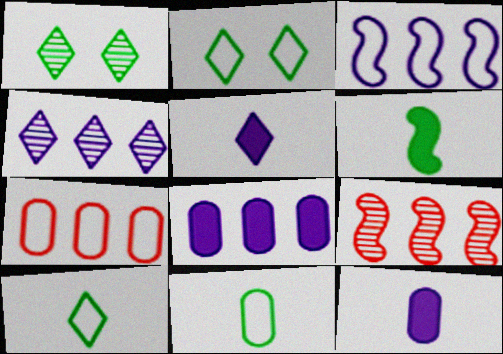[[2, 9, 12], 
[3, 4, 8]]